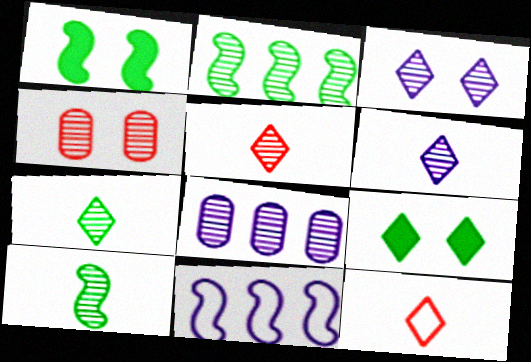[[1, 8, 12], 
[2, 4, 6], 
[5, 6, 7]]